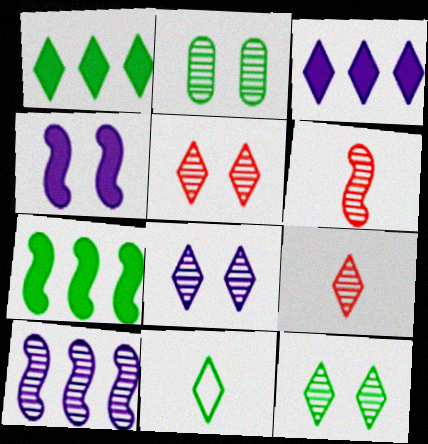[[1, 11, 12], 
[2, 7, 11], 
[2, 9, 10], 
[3, 5, 11], 
[5, 8, 12]]